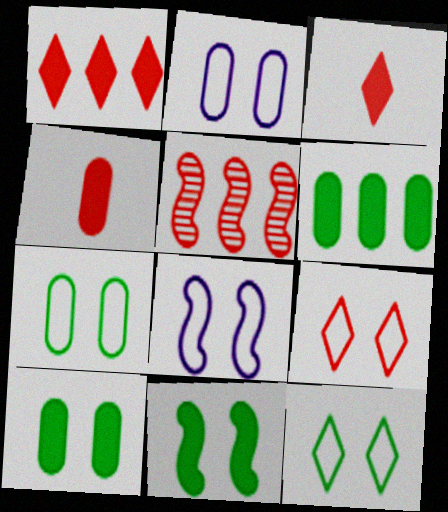[[4, 5, 9], 
[7, 8, 9]]